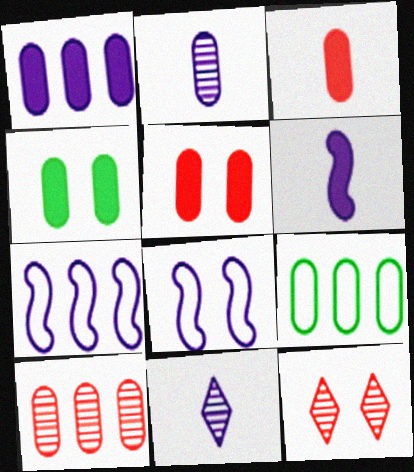[[1, 3, 4], 
[1, 8, 11], 
[1, 9, 10], 
[2, 5, 9], 
[4, 8, 12], 
[6, 9, 12]]